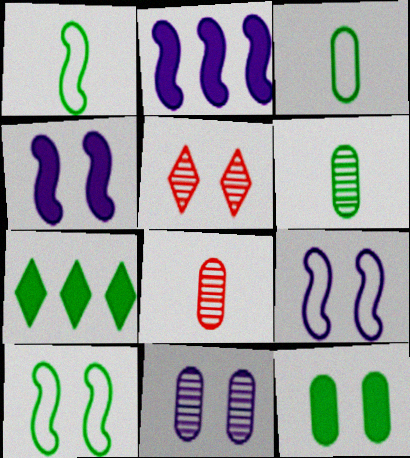[[2, 3, 5], 
[5, 9, 12], 
[6, 7, 10], 
[7, 8, 9]]